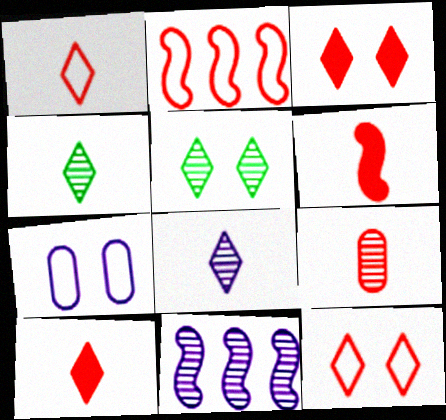[[1, 6, 9], 
[2, 3, 9], 
[5, 9, 11]]